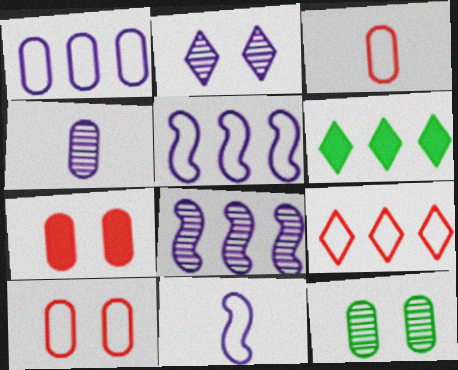[[2, 4, 8]]